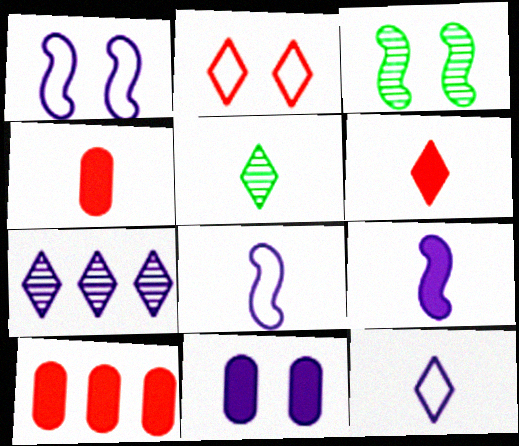[[1, 5, 10], 
[2, 3, 11], 
[3, 10, 12], 
[4, 5, 8], 
[5, 6, 12], 
[7, 8, 11]]